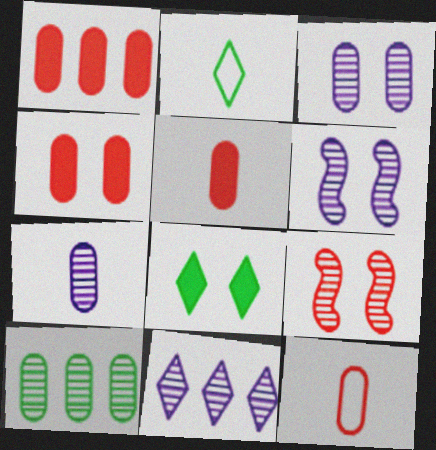[[1, 2, 6], 
[1, 4, 5], 
[6, 7, 11]]